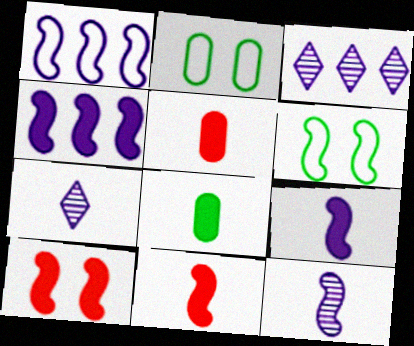[[2, 3, 11], 
[3, 5, 6]]